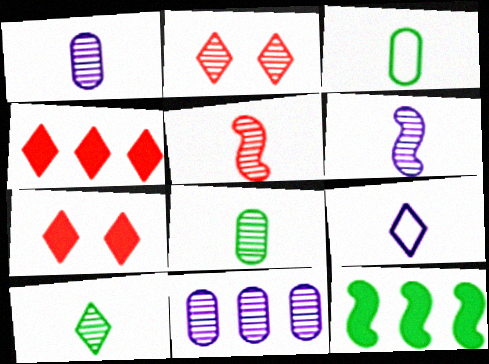[[1, 5, 10]]